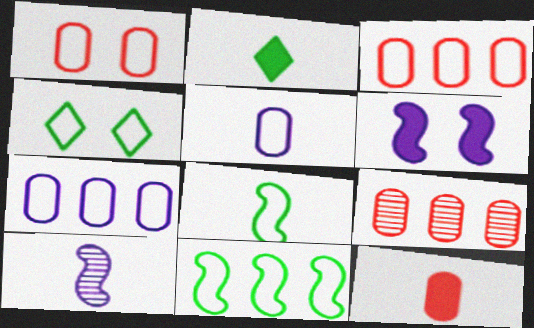[[1, 9, 12]]